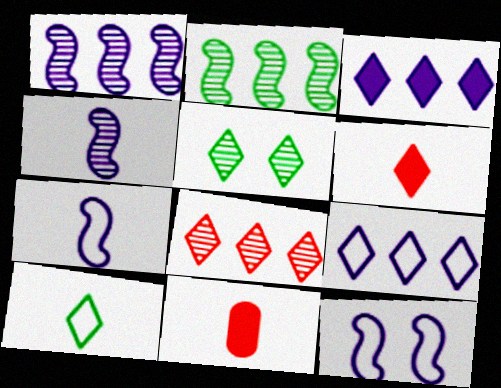[[4, 10, 11], 
[5, 6, 9]]